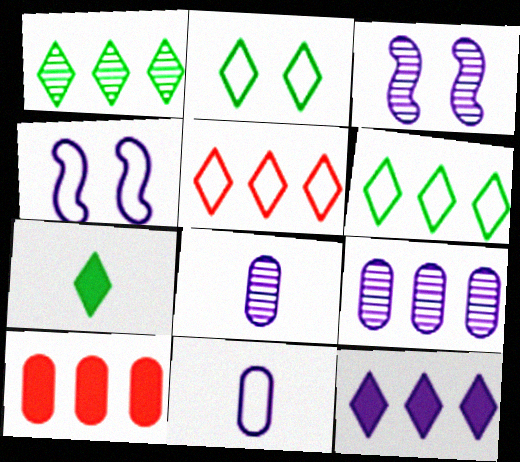[[1, 2, 7], 
[1, 5, 12], 
[3, 11, 12], 
[4, 8, 12]]